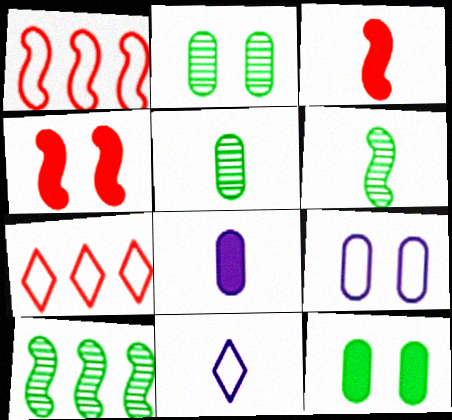[[3, 5, 11]]